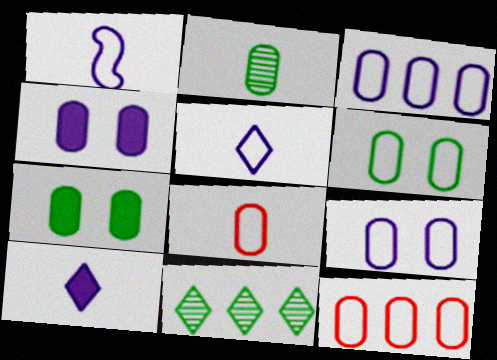[[2, 4, 12], 
[3, 6, 8]]